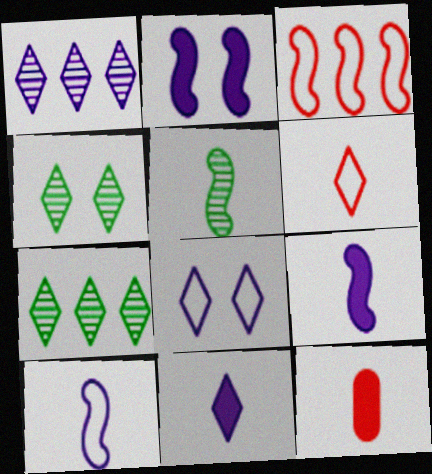[[1, 8, 11], 
[2, 3, 5]]